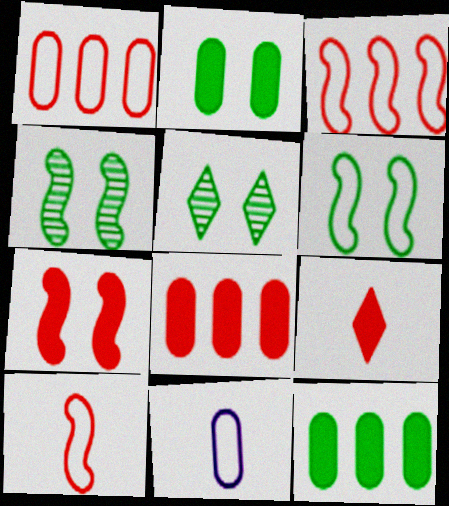[[2, 5, 6], 
[7, 8, 9]]